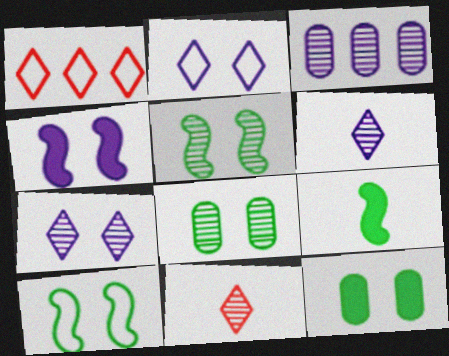[[3, 5, 11]]